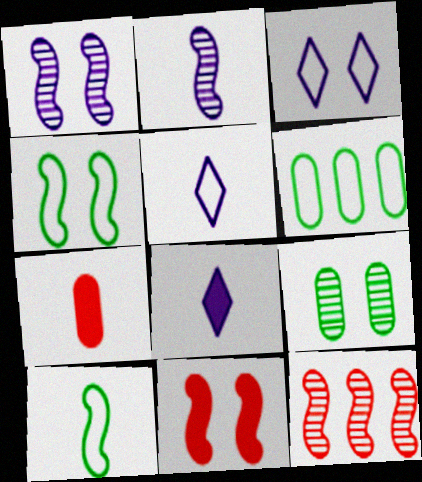[[1, 4, 11], 
[3, 9, 11]]